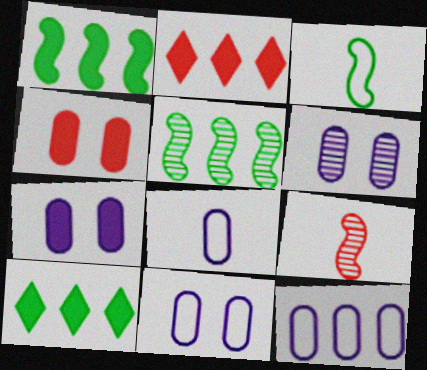[[2, 3, 6], 
[2, 5, 12], 
[6, 7, 11], 
[8, 11, 12], 
[9, 10, 11]]